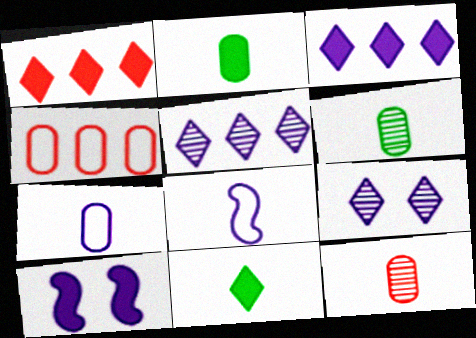[[1, 2, 10], 
[2, 7, 12], 
[5, 7, 10], 
[8, 11, 12]]